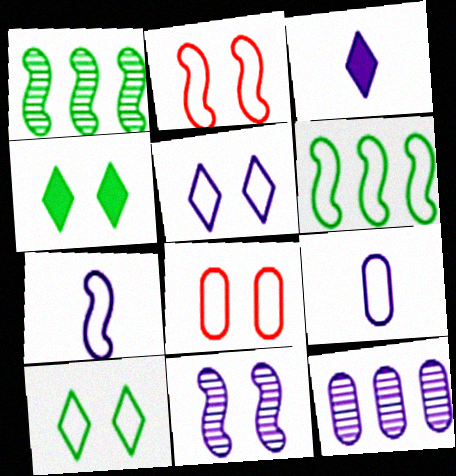[[1, 3, 8], 
[2, 6, 7], 
[4, 8, 11]]